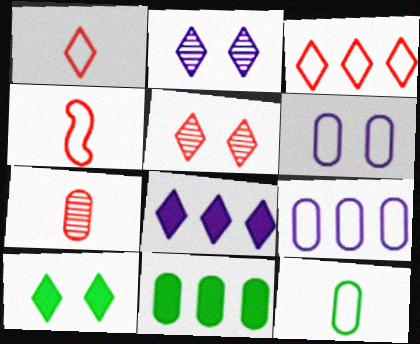[[2, 4, 11], 
[6, 7, 11]]